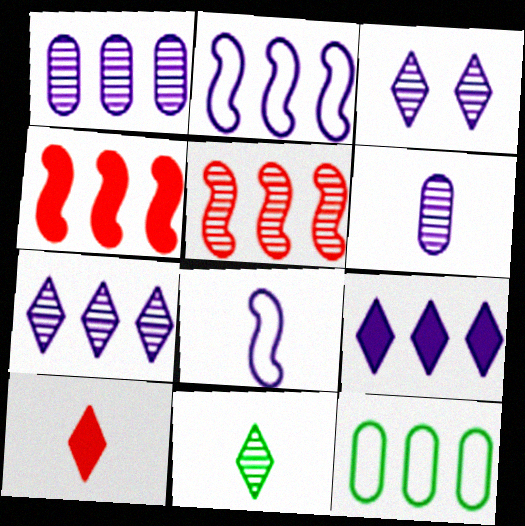[[1, 2, 9], 
[4, 7, 12], 
[5, 9, 12]]